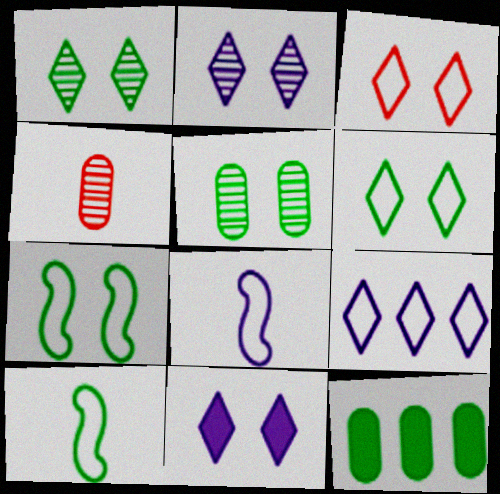[[1, 3, 11], 
[1, 10, 12]]